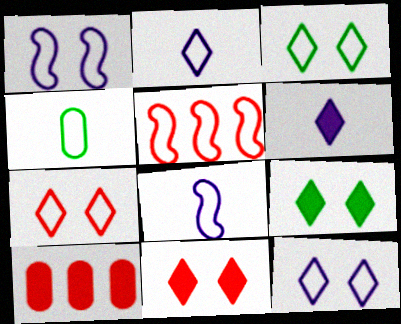[[3, 7, 12], 
[4, 5, 12]]